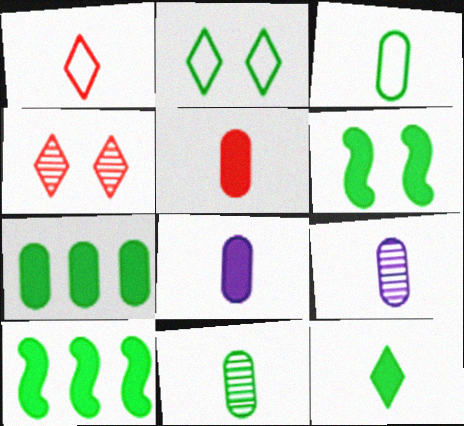[[2, 10, 11], 
[3, 5, 9], 
[6, 7, 12]]